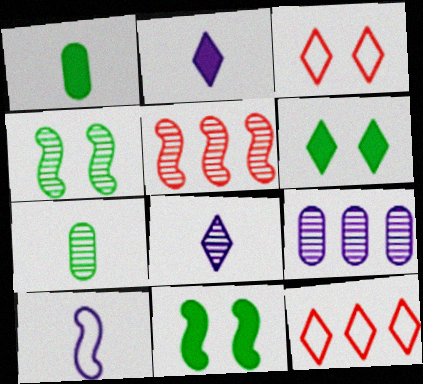[[5, 10, 11], 
[6, 8, 12]]